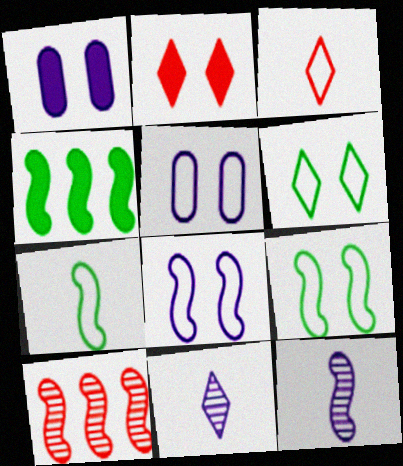[]